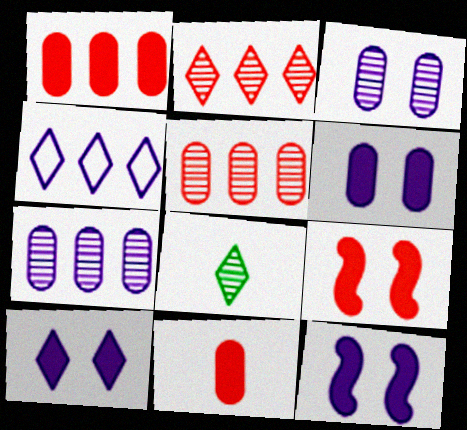[[6, 10, 12]]